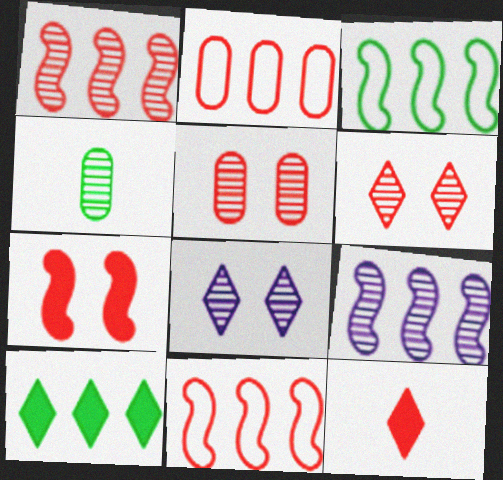[[1, 4, 8], 
[2, 9, 10], 
[4, 6, 9], 
[5, 11, 12]]